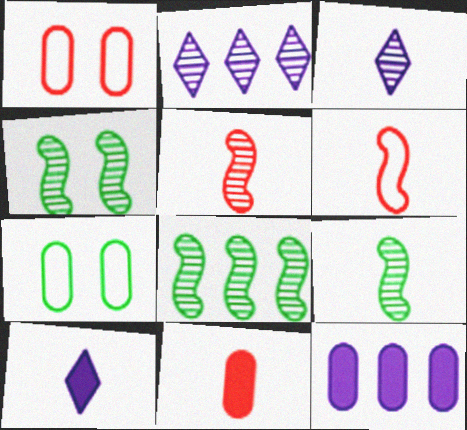[[1, 8, 10], 
[4, 8, 9]]